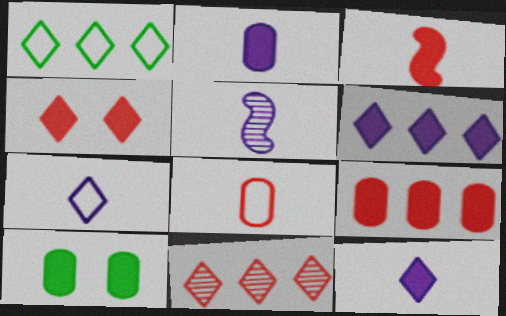[[1, 6, 11], 
[2, 5, 7], 
[2, 9, 10], 
[3, 4, 9], 
[3, 6, 10]]